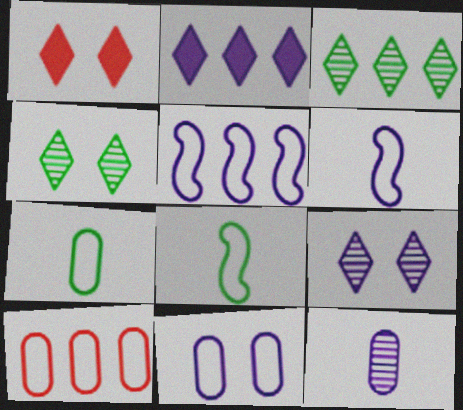[[7, 10, 11]]